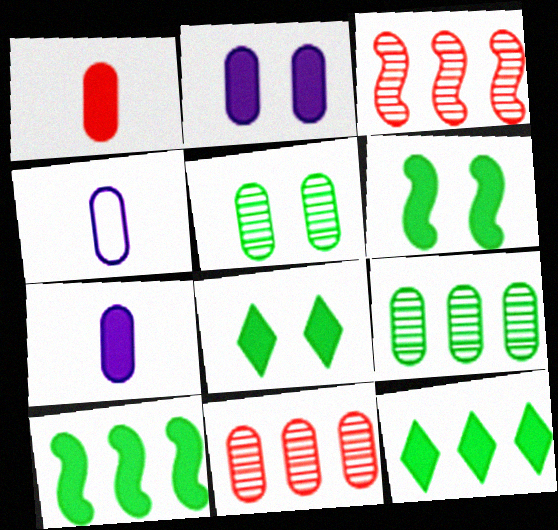[[3, 4, 8]]